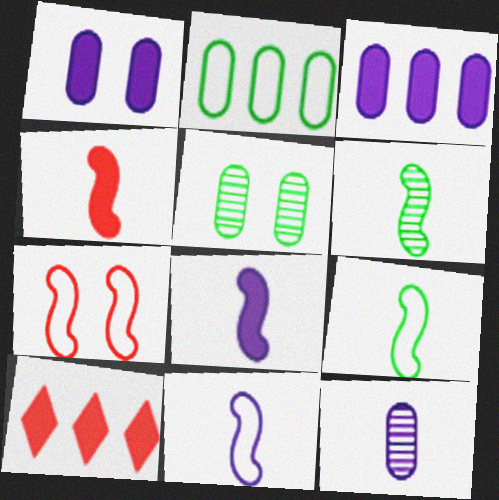[[4, 6, 11], 
[5, 10, 11]]